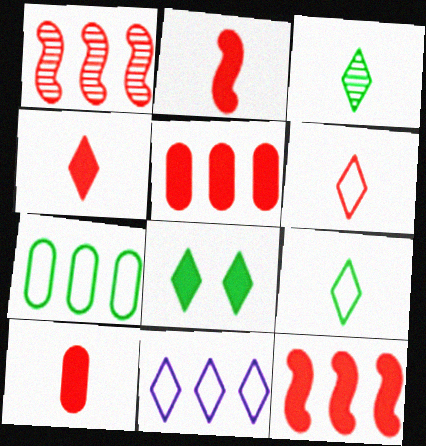[[2, 4, 10]]